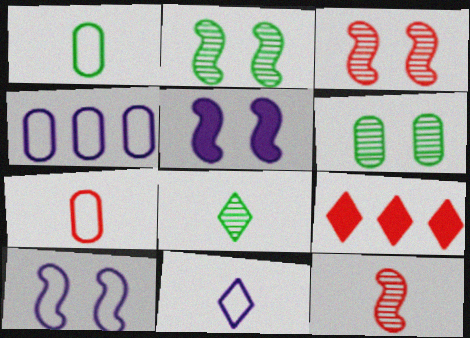[[3, 7, 9], 
[4, 10, 11]]